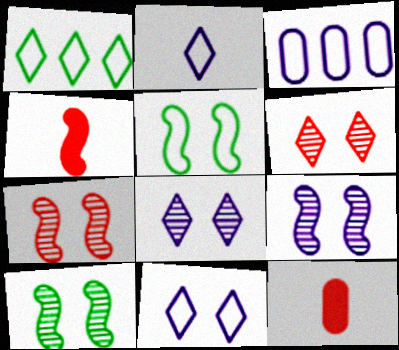[[1, 9, 12], 
[7, 9, 10]]